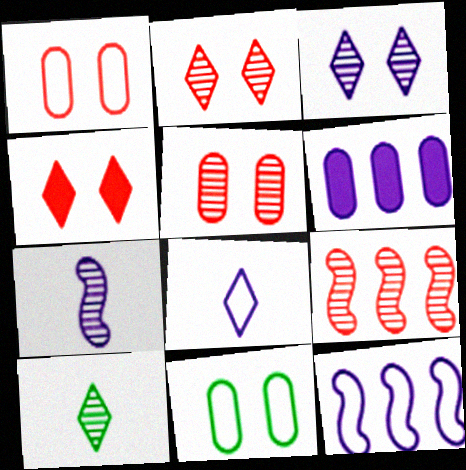[]